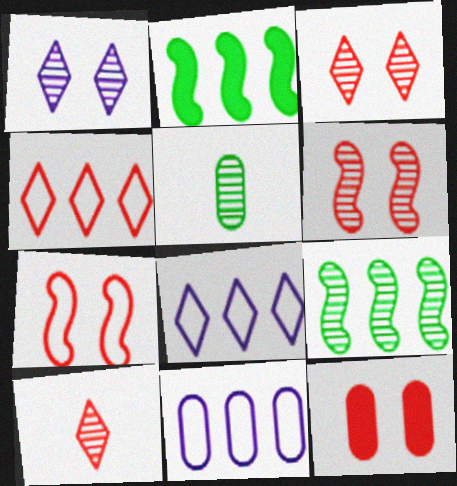[[3, 7, 12], 
[5, 11, 12]]